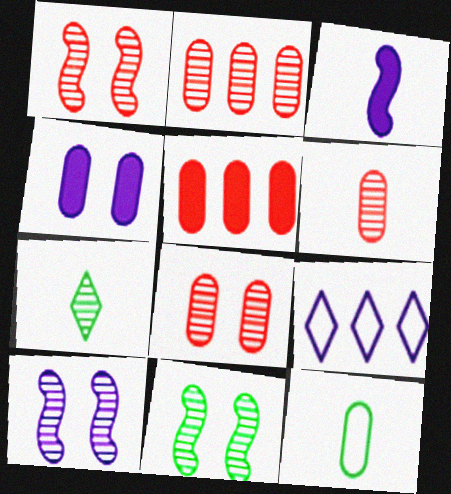[[1, 10, 11], 
[2, 4, 12], 
[2, 6, 8], 
[2, 7, 10]]